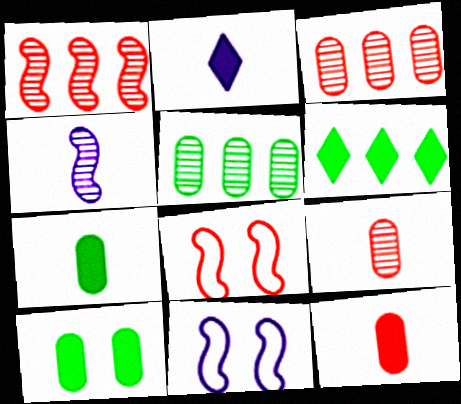[[2, 5, 8], 
[6, 9, 11]]